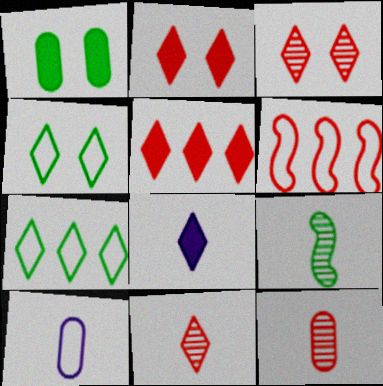[[1, 7, 9], 
[2, 6, 12], 
[3, 7, 8], 
[4, 6, 10]]